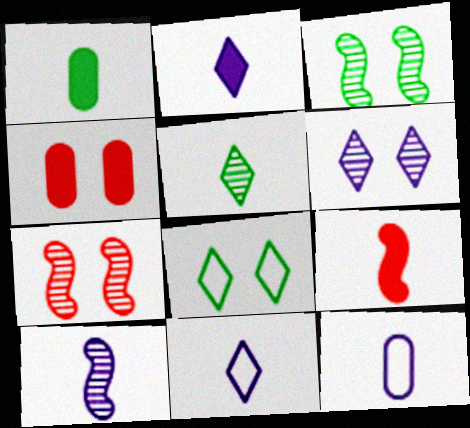[[1, 2, 9], 
[2, 10, 12], 
[5, 9, 12]]